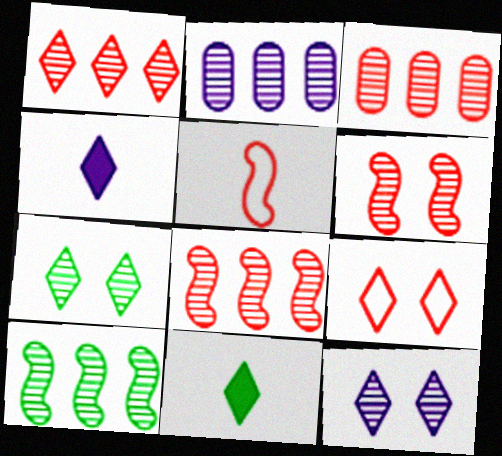[[1, 2, 10], 
[1, 3, 8]]